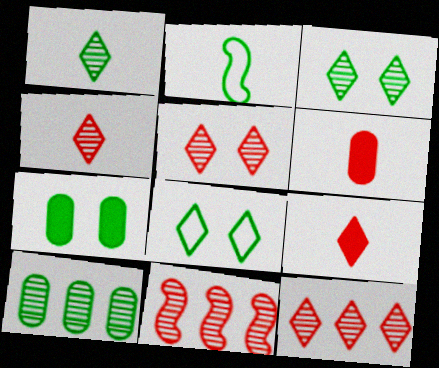[[4, 5, 12]]